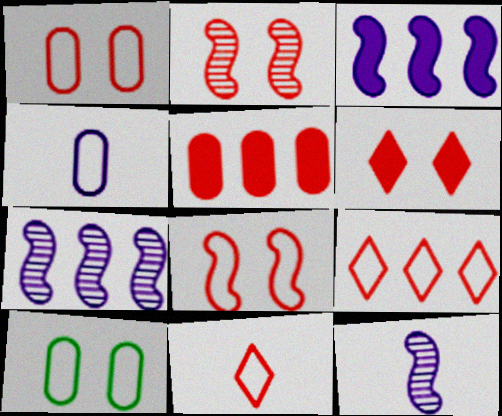[[1, 2, 6], 
[2, 5, 11]]